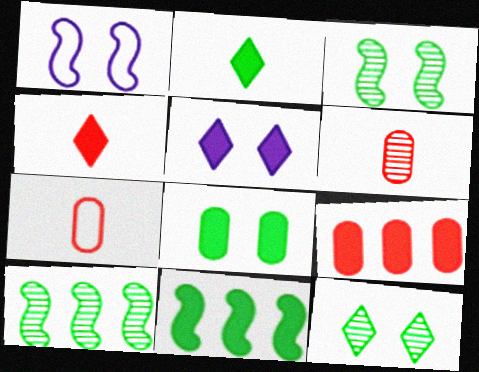[[2, 8, 11], 
[5, 7, 10]]